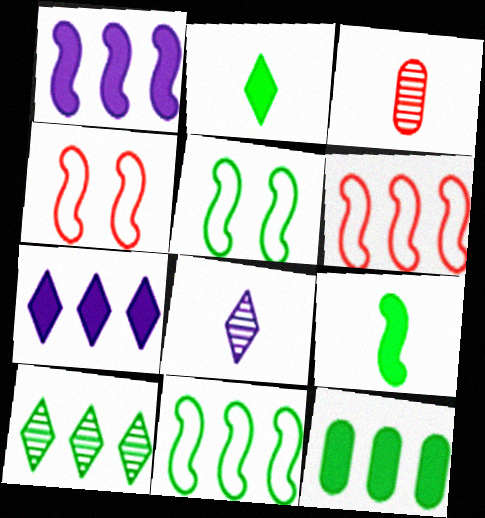[[3, 5, 7], 
[4, 8, 12], 
[10, 11, 12]]